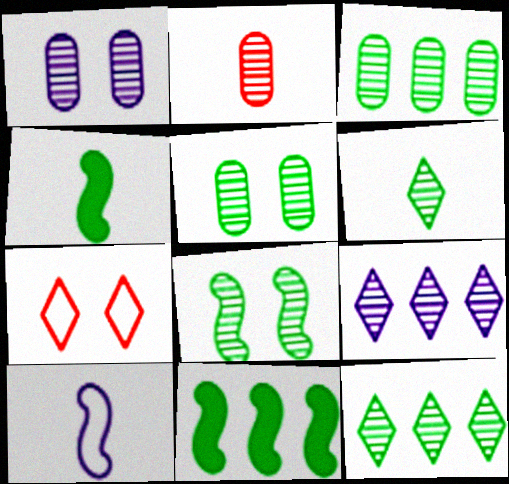[[1, 2, 3], 
[2, 8, 9], 
[3, 6, 8]]